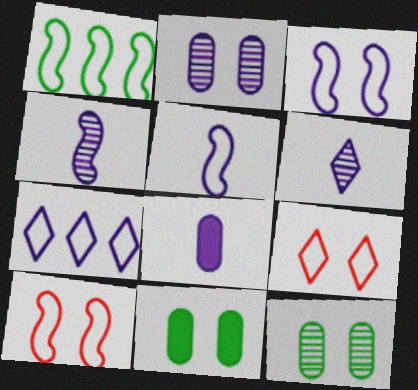[[1, 5, 10], 
[5, 6, 8]]